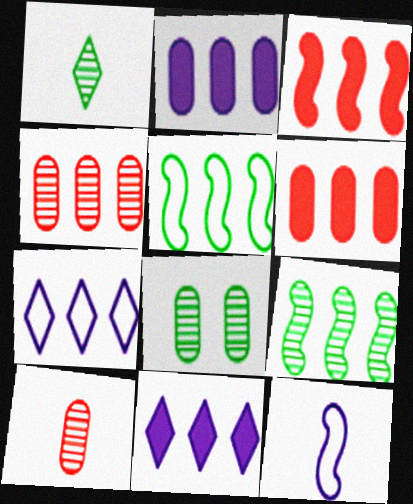[[1, 8, 9], 
[4, 5, 11], 
[6, 7, 9]]